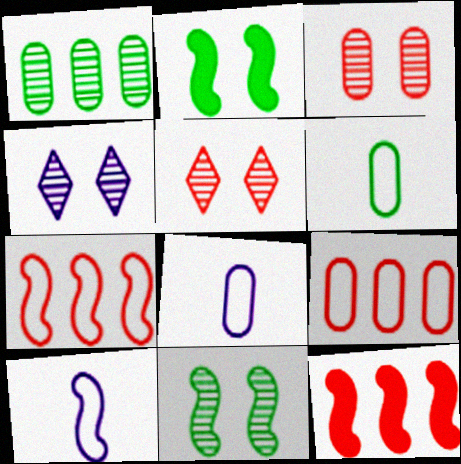[[3, 4, 11], 
[4, 6, 12], 
[10, 11, 12]]